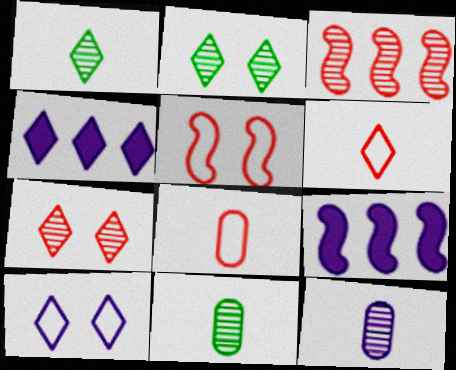[[2, 3, 12], 
[2, 4, 6], 
[2, 8, 9], 
[4, 5, 11], 
[9, 10, 12]]